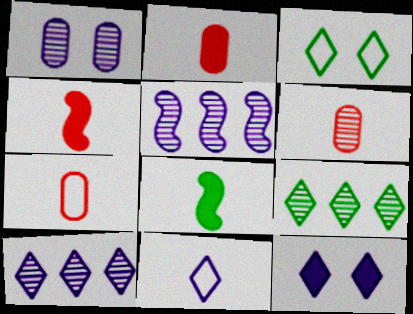[[2, 3, 5], 
[2, 6, 7], 
[6, 8, 11], 
[10, 11, 12]]